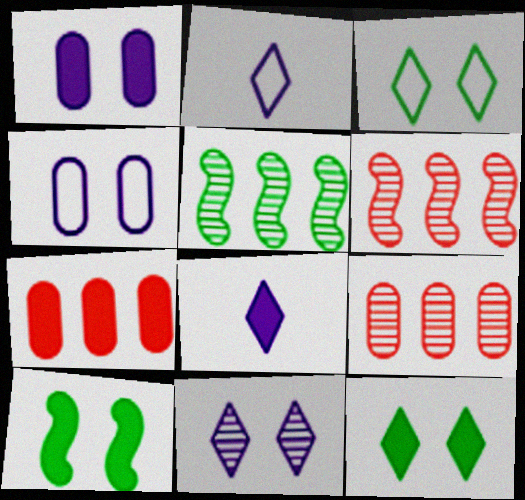[[2, 9, 10], 
[7, 8, 10]]